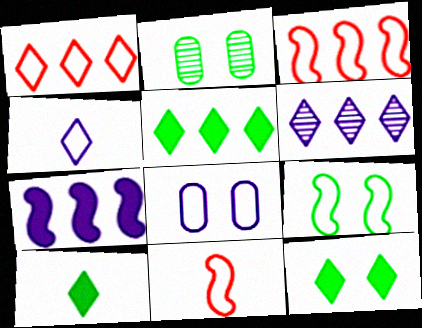[[1, 5, 6], 
[2, 9, 12], 
[5, 10, 12]]